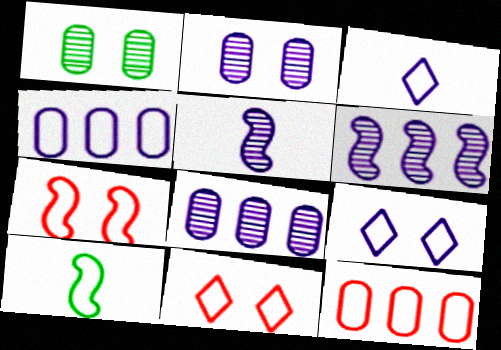[[4, 10, 11], 
[9, 10, 12]]